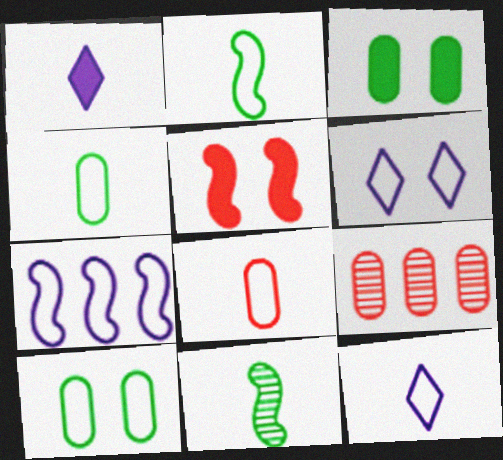[[1, 8, 11], 
[2, 8, 12], 
[5, 7, 11]]